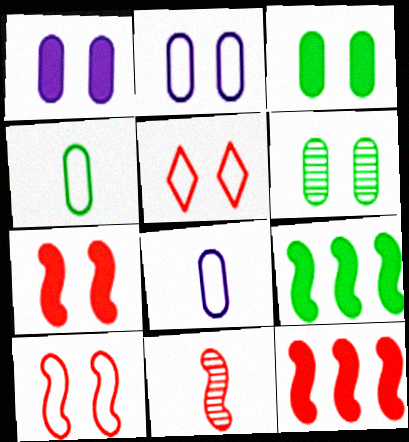[[10, 11, 12]]